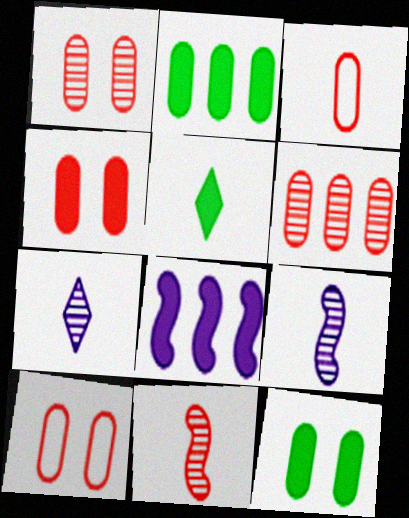[[1, 4, 10], 
[3, 4, 6], 
[3, 5, 9], 
[4, 5, 8]]